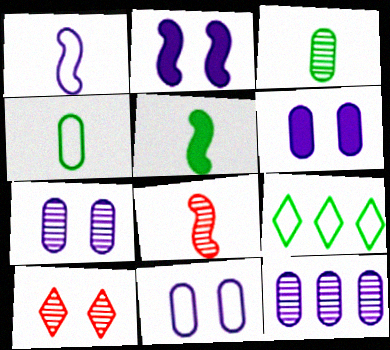[[1, 5, 8], 
[6, 7, 11], 
[6, 8, 9]]